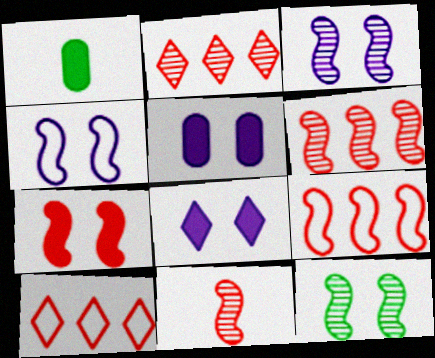[[1, 2, 4], 
[1, 3, 10], 
[4, 7, 12], 
[7, 9, 11]]